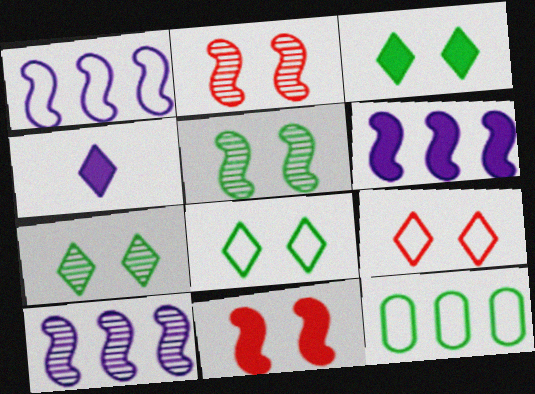[[1, 6, 10], 
[2, 4, 12], 
[3, 7, 8]]